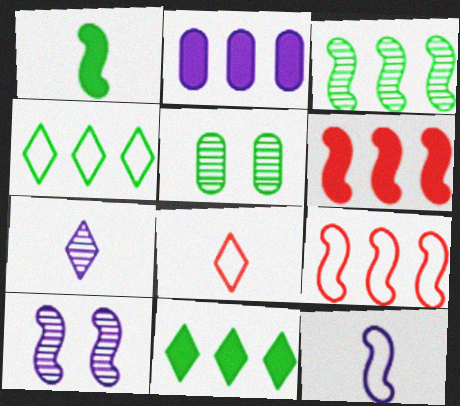[[1, 4, 5], 
[1, 9, 10], 
[2, 6, 11]]